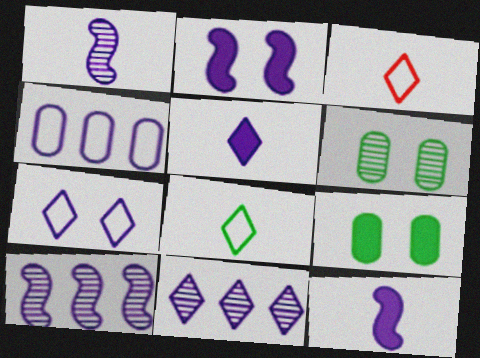[[3, 9, 10], 
[5, 7, 11]]